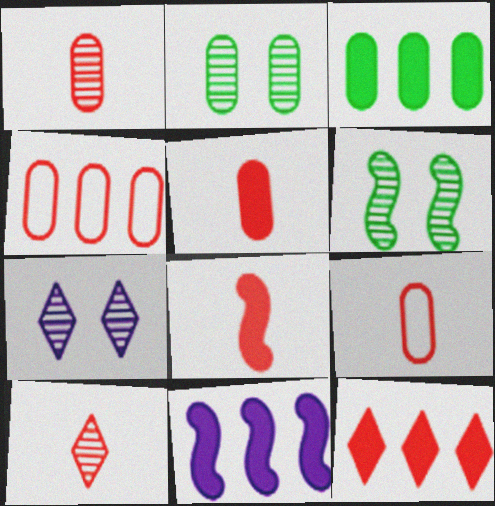[[1, 5, 9], 
[3, 11, 12], 
[8, 9, 10]]